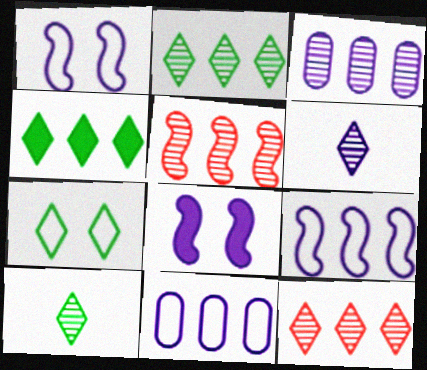[[2, 3, 5], 
[4, 5, 11], 
[4, 7, 10], 
[6, 8, 11]]